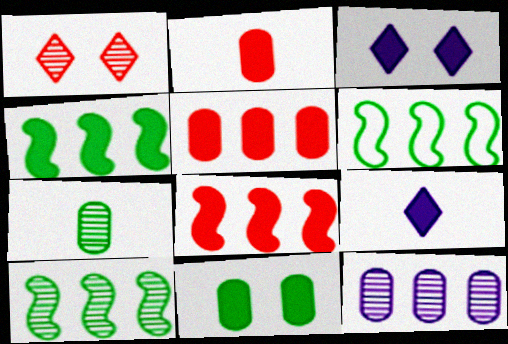[[2, 3, 4], 
[4, 6, 10], 
[8, 9, 11]]